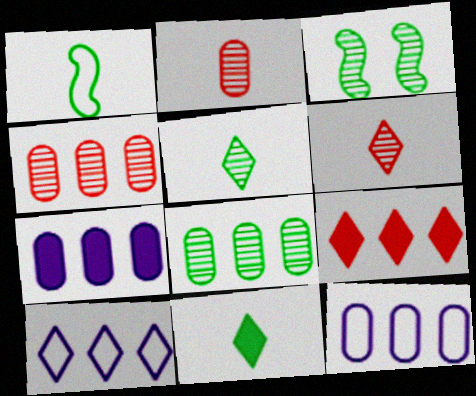[[3, 5, 8]]